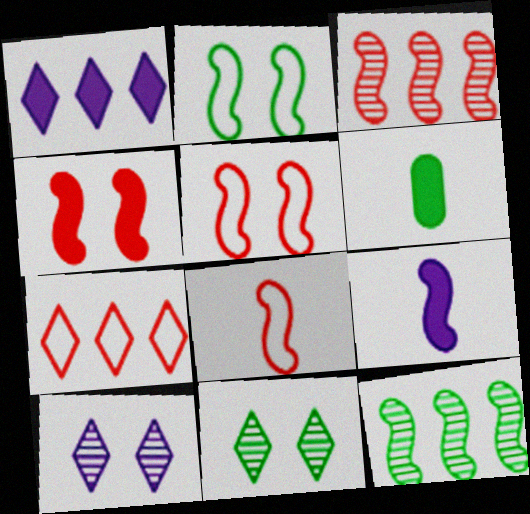[[1, 4, 6], 
[2, 3, 9], 
[3, 4, 8], 
[5, 9, 12]]